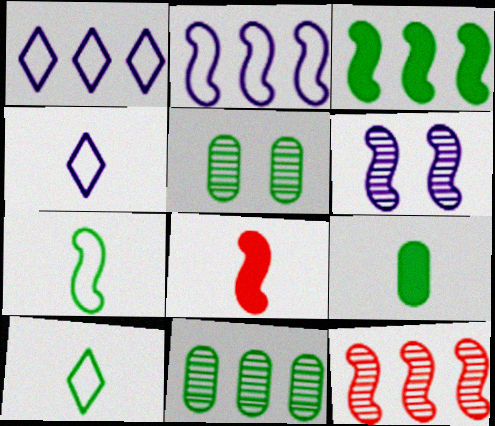[[1, 5, 8], 
[2, 3, 12], 
[3, 5, 10]]